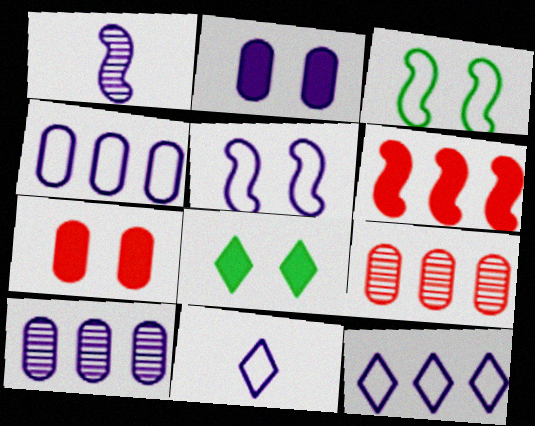[[1, 2, 12], 
[1, 3, 6], 
[4, 5, 11]]